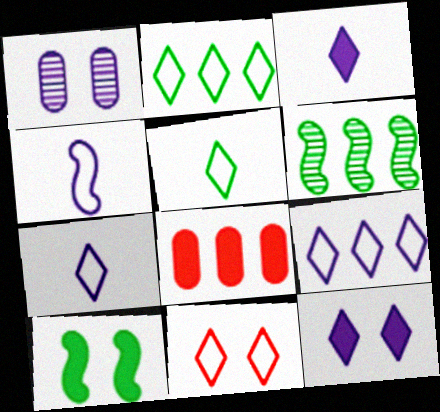[[1, 10, 11], 
[2, 7, 11], 
[3, 8, 10], 
[5, 9, 11], 
[6, 8, 9]]